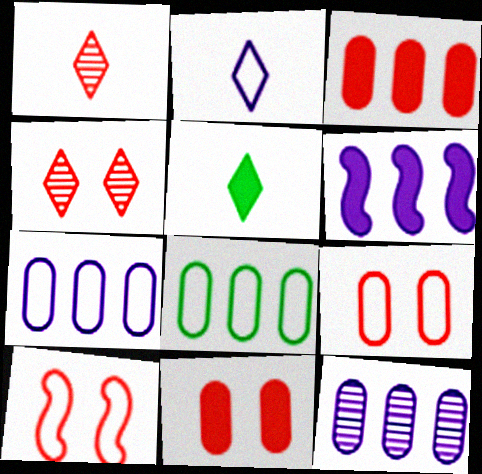[[1, 2, 5], 
[1, 3, 10], 
[2, 8, 10], 
[3, 8, 12], 
[4, 10, 11], 
[5, 6, 11], 
[5, 10, 12]]